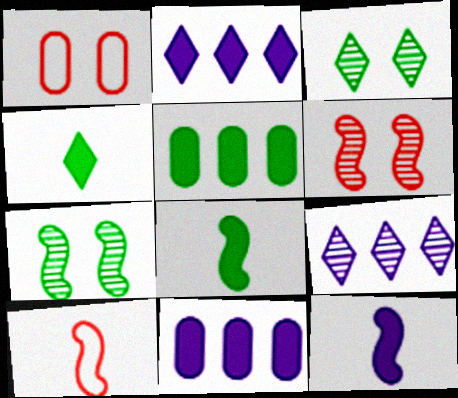[[1, 8, 9], 
[3, 10, 11]]